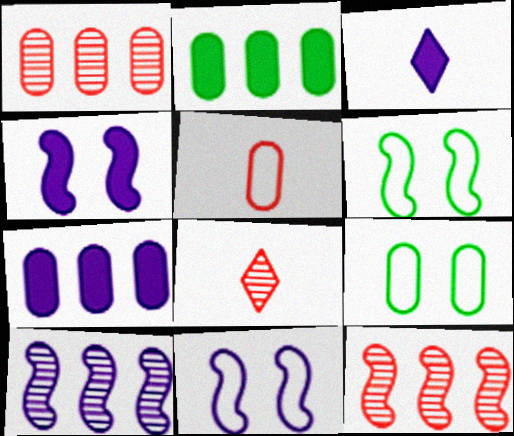[[1, 3, 6], 
[2, 8, 11], 
[3, 4, 7], 
[3, 9, 12], 
[6, 7, 8]]